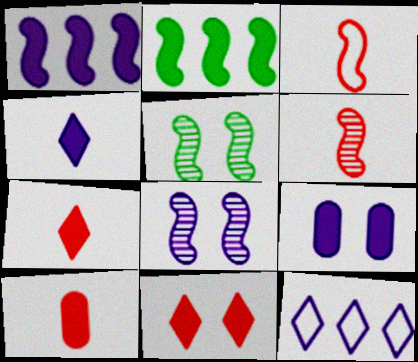[[1, 3, 5], 
[1, 4, 9], 
[2, 3, 8], 
[2, 7, 9], 
[5, 10, 12]]